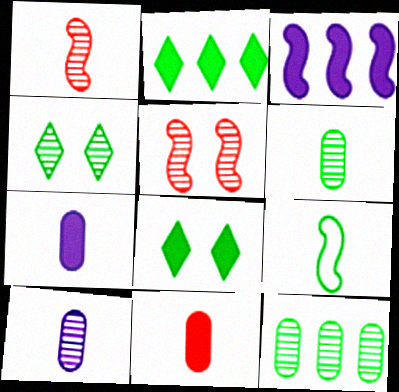[[3, 5, 9], 
[3, 8, 11], 
[8, 9, 12]]